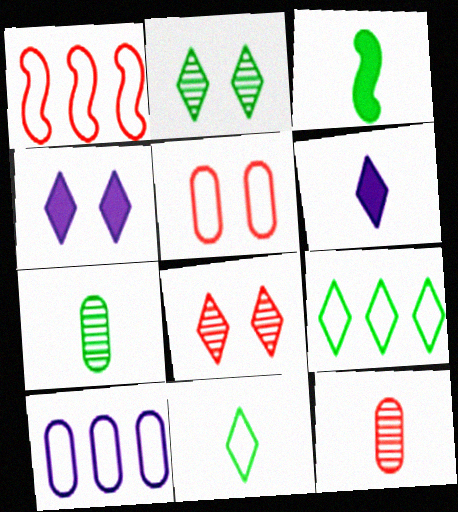[[1, 4, 7], 
[1, 9, 10], 
[3, 7, 11], 
[3, 8, 10], 
[6, 8, 9]]